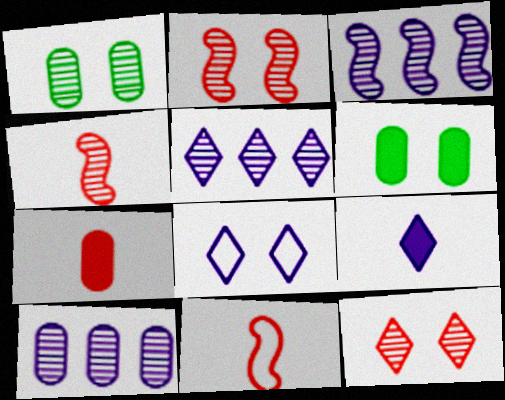[[1, 4, 5], 
[2, 6, 8], 
[3, 5, 10], 
[5, 6, 11], 
[5, 8, 9]]